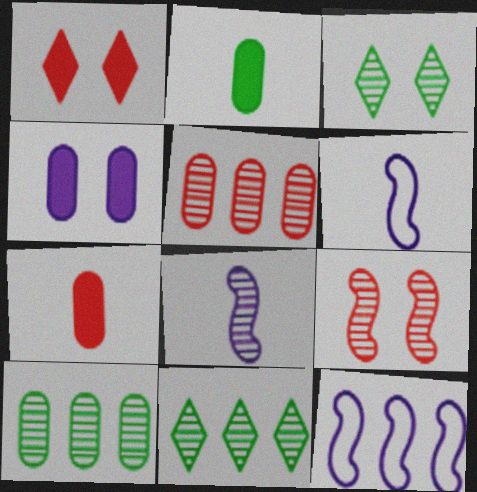[[1, 6, 10], 
[3, 5, 8], 
[3, 7, 12]]